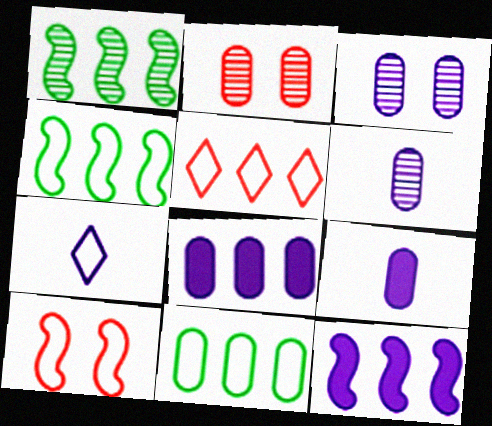[[1, 5, 8], 
[2, 9, 11], 
[3, 7, 12], 
[7, 10, 11]]